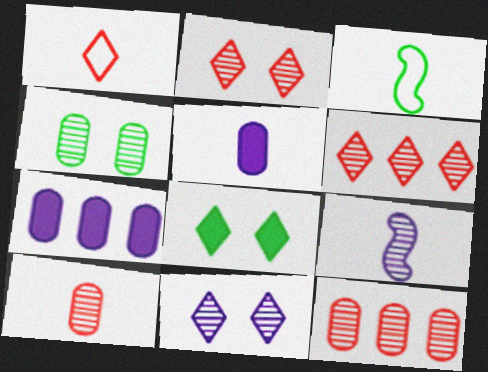[[2, 3, 7], 
[4, 6, 9]]